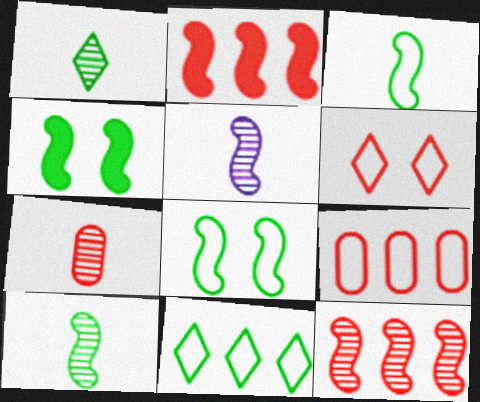[[1, 5, 7], 
[2, 5, 8], 
[2, 6, 7]]